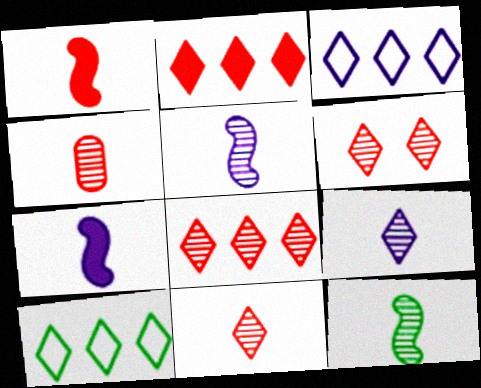[[4, 9, 12], 
[6, 8, 11]]